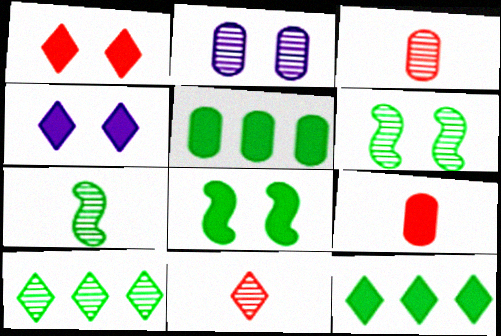[]